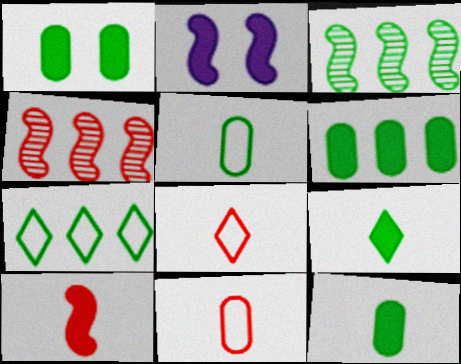[[1, 6, 12], 
[3, 6, 7]]